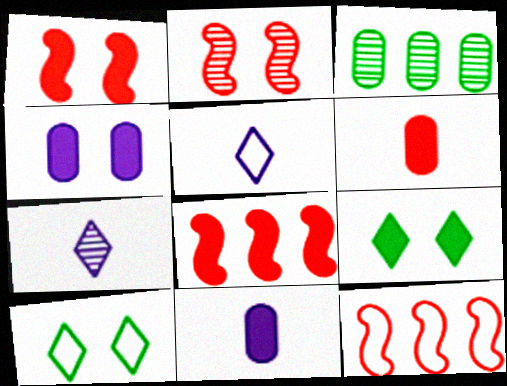[[1, 3, 5], 
[1, 4, 9], 
[2, 3, 7], 
[2, 4, 10], 
[8, 9, 11]]